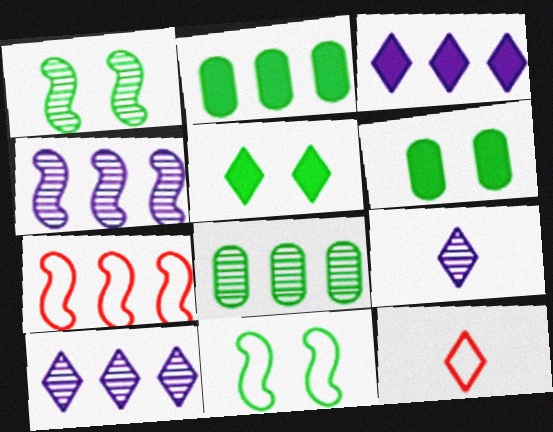[[2, 7, 10], 
[3, 7, 8], 
[4, 6, 12], 
[5, 10, 12], 
[6, 7, 9]]